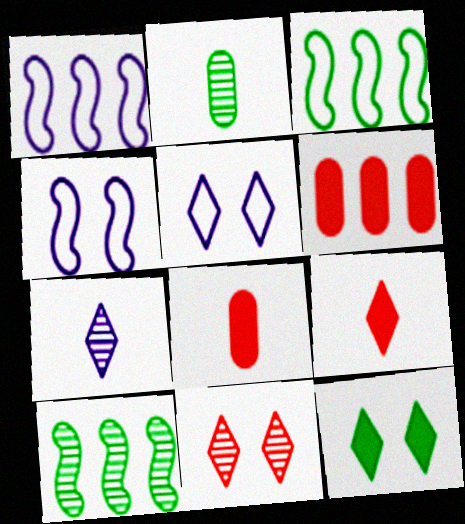[[2, 3, 12], 
[5, 8, 10], 
[5, 11, 12]]